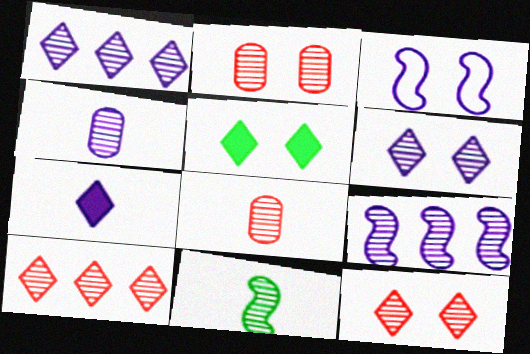[[1, 2, 11], 
[2, 3, 5], 
[4, 6, 9]]